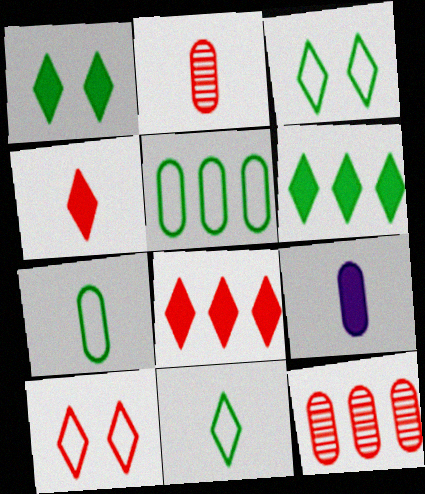[[2, 7, 9]]